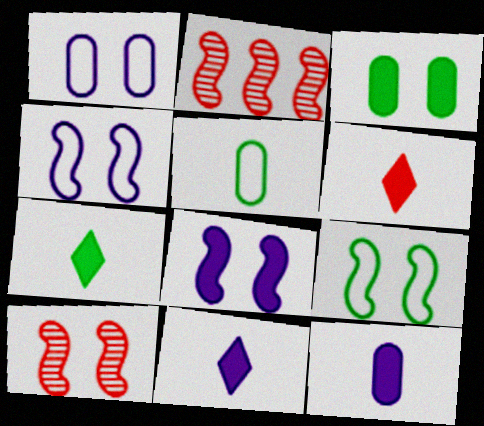[[1, 2, 7], 
[6, 7, 11], 
[8, 9, 10]]